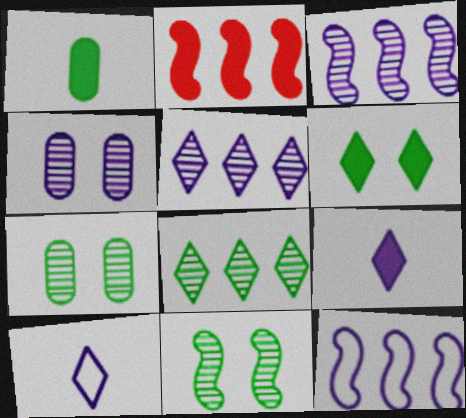[[2, 7, 10], 
[4, 9, 12]]